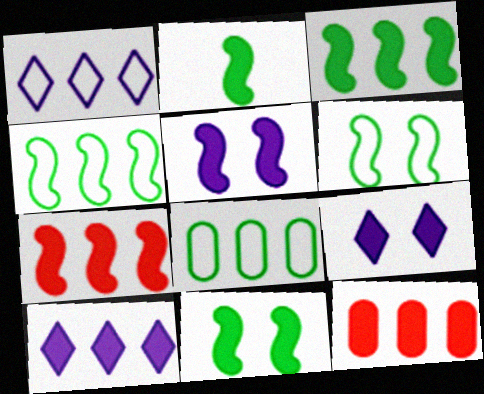[[2, 3, 11], 
[2, 5, 7], 
[2, 9, 12], 
[3, 10, 12]]